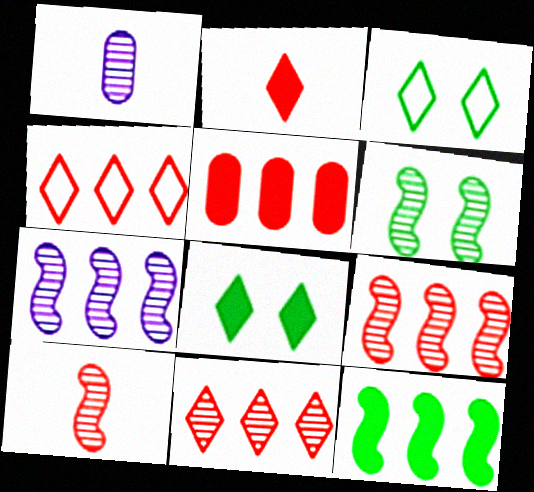[[1, 6, 11], 
[4, 5, 9], 
[6, 7, 10]]